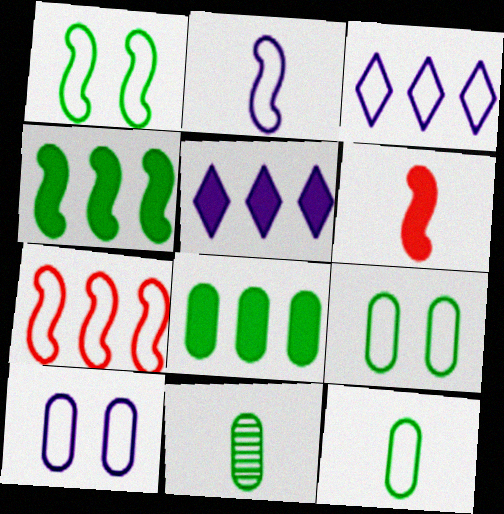[[1, 2, 7], 
[2, 3, 10], 
[8, 9, 11]]